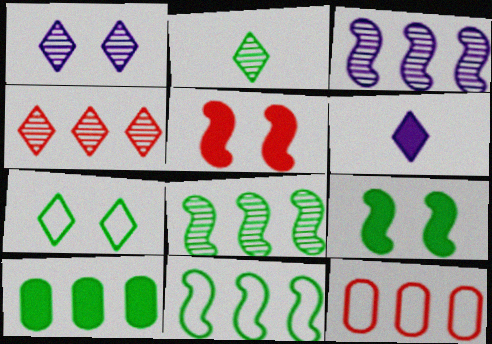[[1, 2, 4], 
[4, 6, 7], 
[5, 6, 10]]